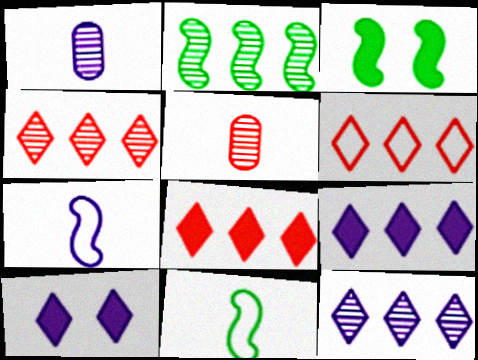[[1, 3, 6], 
[2, 3, 11], 
[4, 6, 8]]